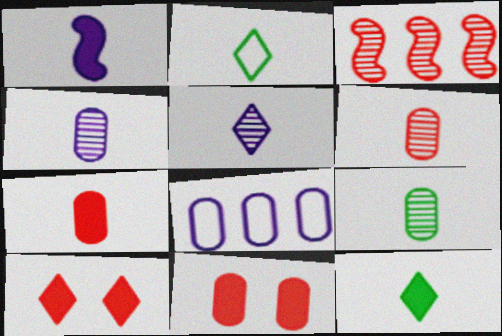[[1, 2, 6], 
[1, 7, 12], 
[4, 6, 9], 
[8, 9, 11]]